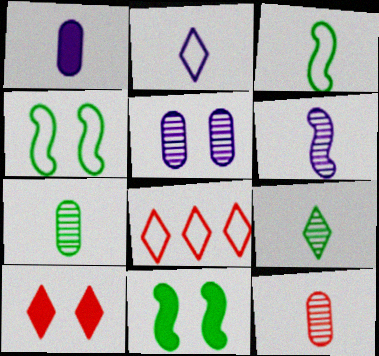[[1, 2, 6], 
[4, 5, 10], 
[6, 9, 12]]